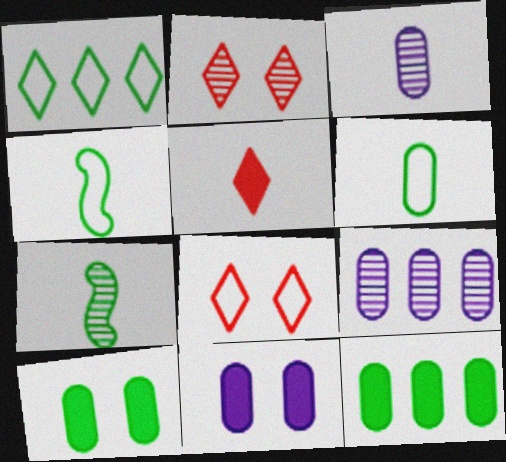[[1, 7, 10], 
[2, 7, 9], 
[3, 4, 5]]